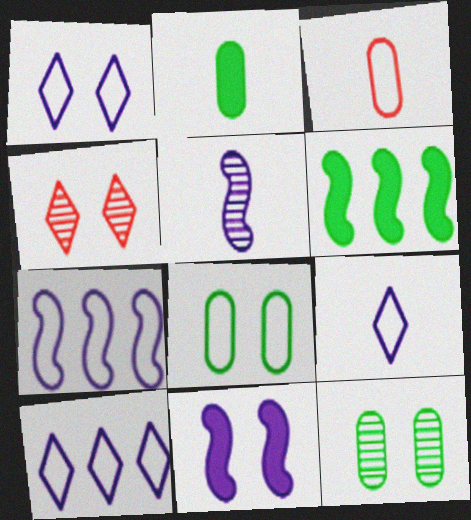[[1, 9, 10], 
[2, 4, 7], 
[4, 8, 11], 
[5, 7, 11]]